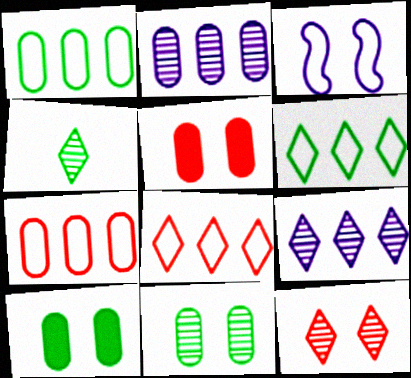[[3, 10, 12], 
[4, 9, 12]]